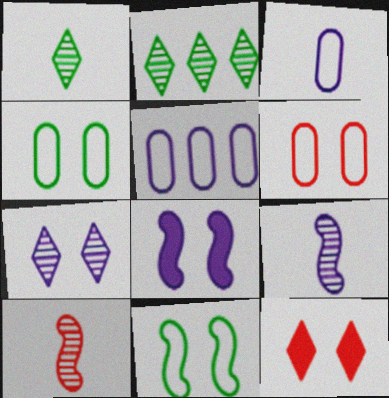[]